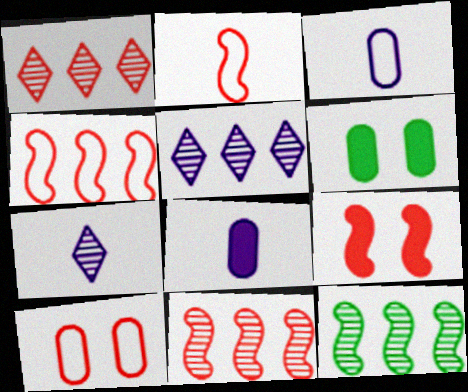[[2, 5, 6], 
[2, 9, 11], 
[4, 6, 7]]